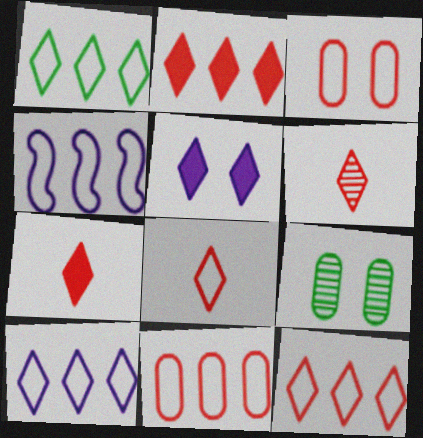[[1, 4, 11], 
[1, 5, 6], 
[1, 10, 12], 
[4, 7, 9], 
[6, 7, 8]]